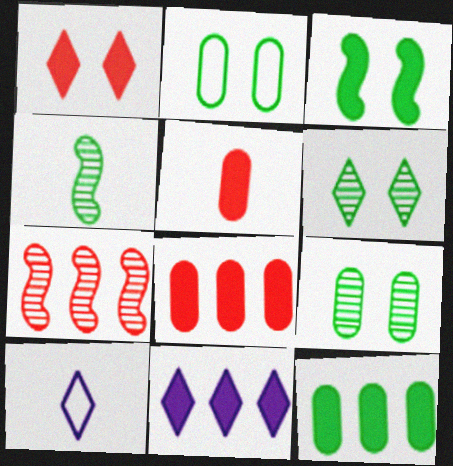[[2, 3, 6], 
[3, 5, 11], 
[4, 5, 10]]